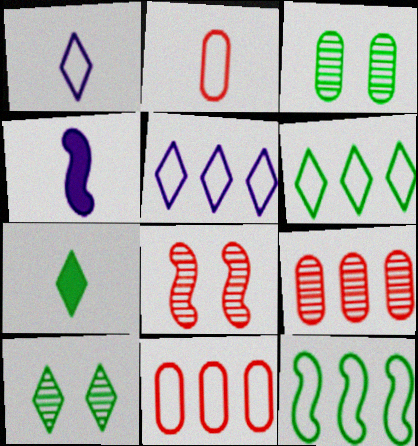[[3, 7, 12], 
[4, 8, 12], 
[4, 10, 11], 
[5, 11, 12], 
[6, 7, 10]]